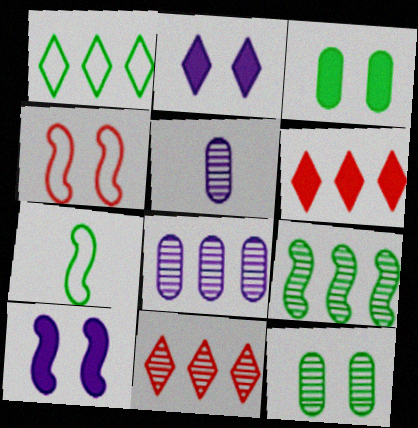[[2, 4, 12], 
[8, 9, 11]]